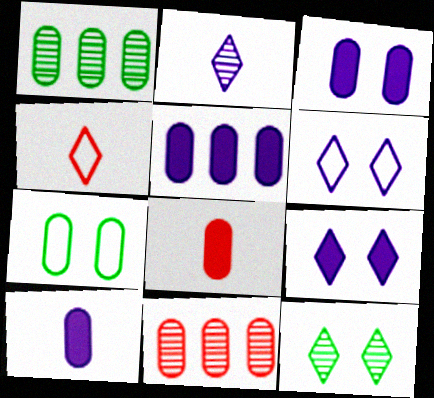[[3, 5, 10], 
[7, 10, 11]]